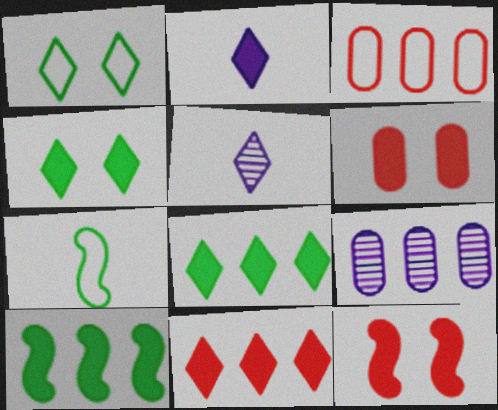[[1, 5, 11], 
[2, 4, 11], 
[2, 6, 10]]